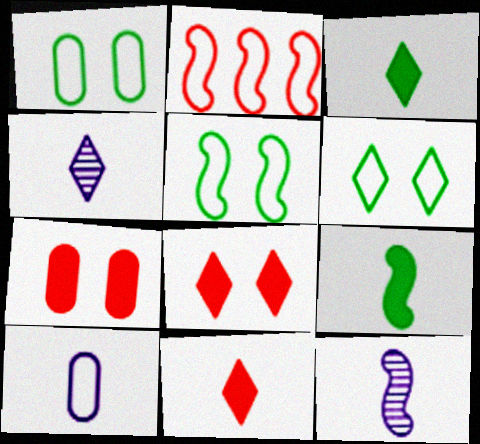[[1, 5, 6], 
[2, 6, 10]]